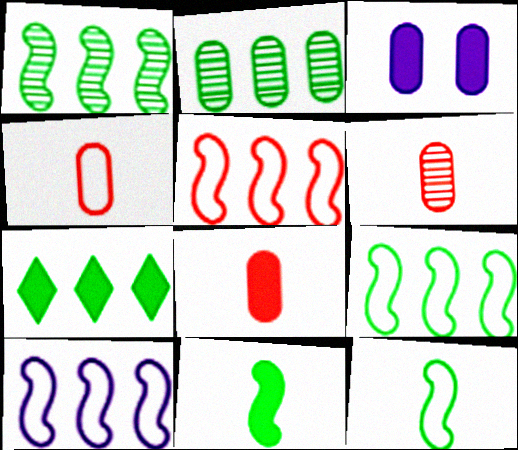[[2, 3, 4], 
[2, 7, 9], 
[4, 6, 8], 
[5, 9, 10]]